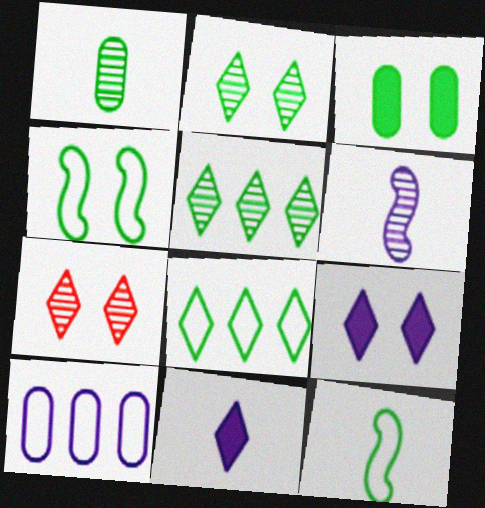[[2, 3, 4], 
[3, 5, 12], 
[6, 9, 10], 
[7, 8, 11]]